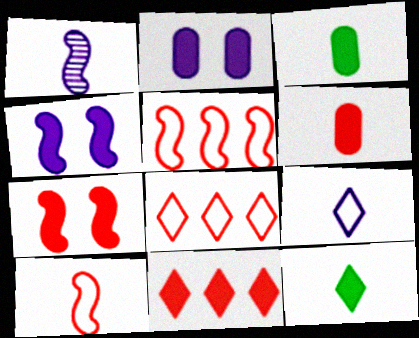[[3, 4, 11], 
[6, 7, 11]]